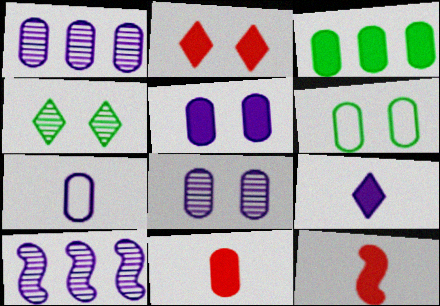[[1, 5, 7], 
[1, 6, 11], 
[3, 5, 11]]